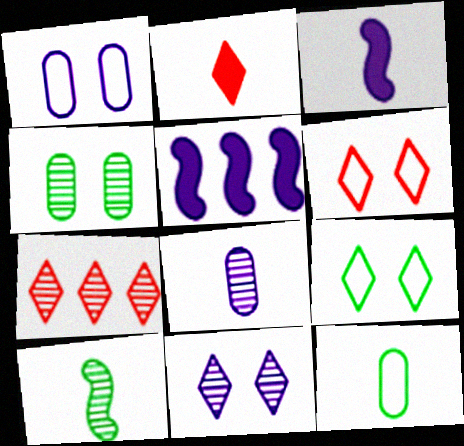[[2, 6, 7]]